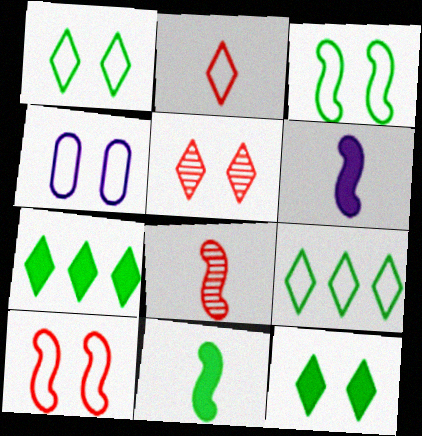[[1, 4, 10], 
[4, 7, 8]]